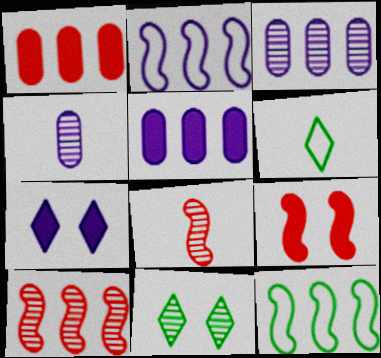[[2, 4, 7], 
[3, 6, 9], 
[3, 8, 11], 
[4, 10, 11]]